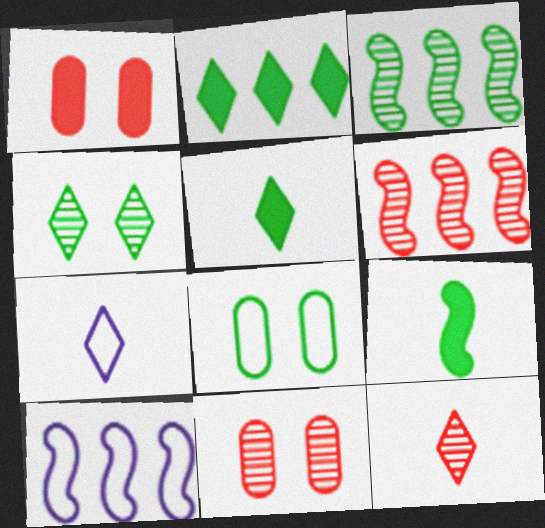[[1, 3, 7], 
[3, 5, 8], 
[5, 7, 12], 
[5, 10, 11], 
[6, 11, 12]]